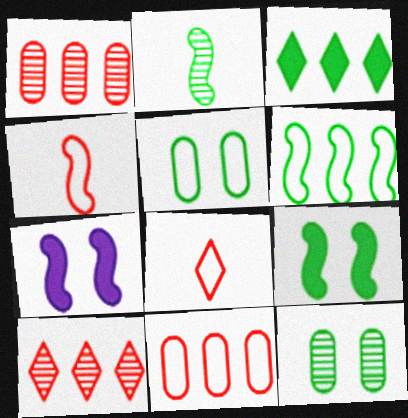[[2, 3, 5], 
[2, 6, 9]]